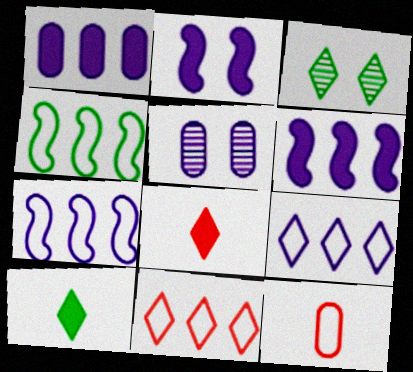[[3, 6, 12], 
[3, 8, 9], 
[4, 5, 8]]